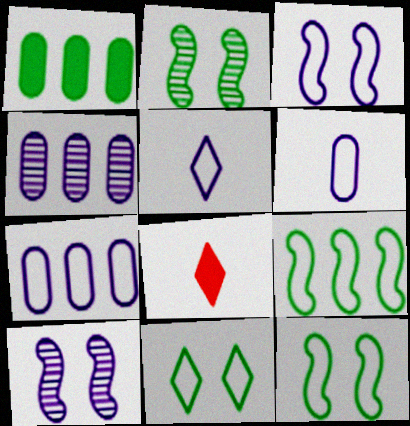[[2, 7, 8], 
[3, 5, 7], 
[4, 8, 12]]